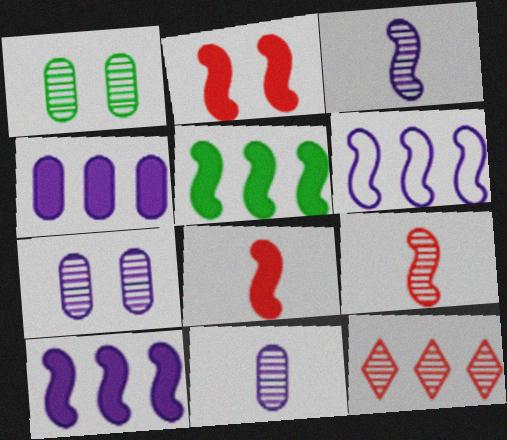[[1, 3, 12]]